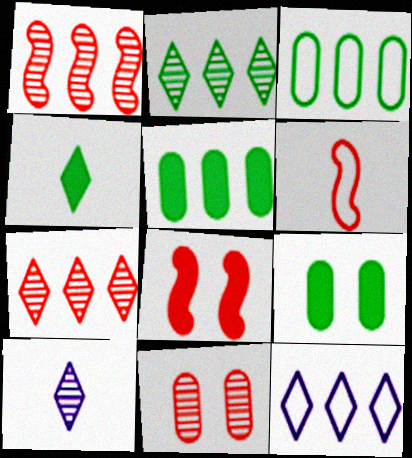[[1, 5, 12], 
[1, 6, 8], 
[3, 8, 10]]